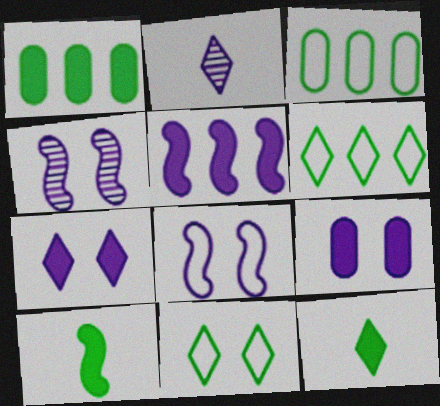[]